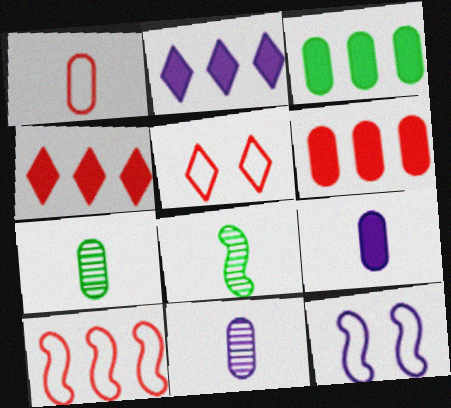[[1, 5, 10], 
[1, 7, 9], 
[2, 11, 12], 
[4, 7, 12]]